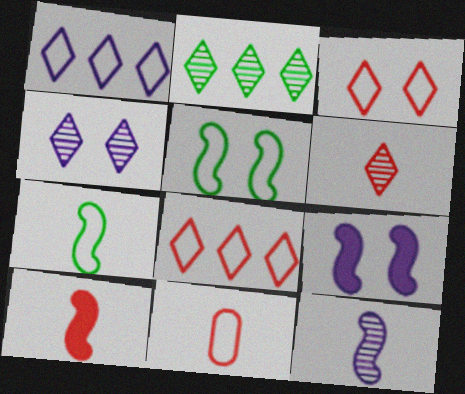[[1, 5, 11], 
[2, 4, 6], 
[2, 9, 11], 
[6, 10, 11], 
[7, 10, 12]]